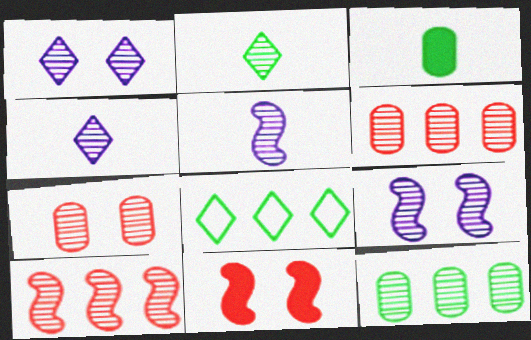[[2, 6, 9]]